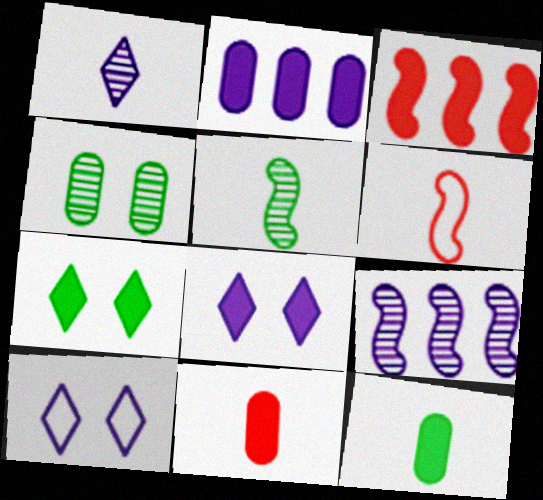[[1, 6, 12], 
[3, 8, 12]]